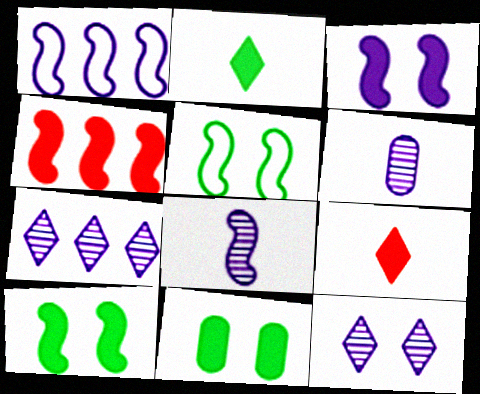[[1, 3, 8], 
[4, 5, 8]]